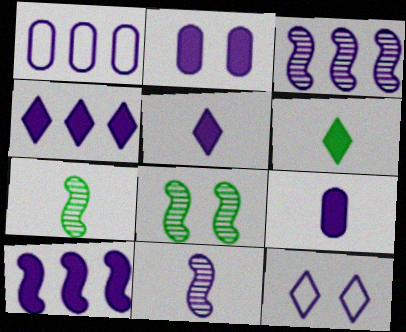[[1, 3, 4], 
[2, 5, 10], 
[3, 9, 12]]